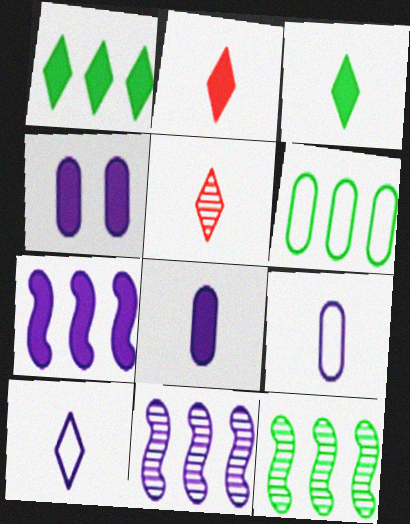[[1, 6, 12], 
[3, 5, 10], 
[4, 10, 11]]